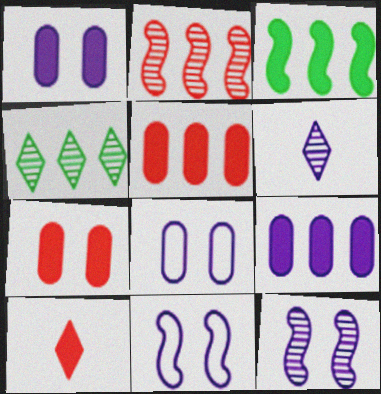[[1, 3, 10], 
[6, 9, 11]]